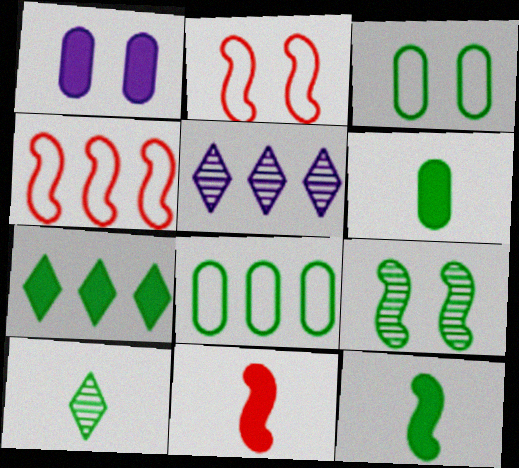[[1, 4, 10], 
[1, 7, 11], 
[2, 5, 6], 
[3, 5, 11]]